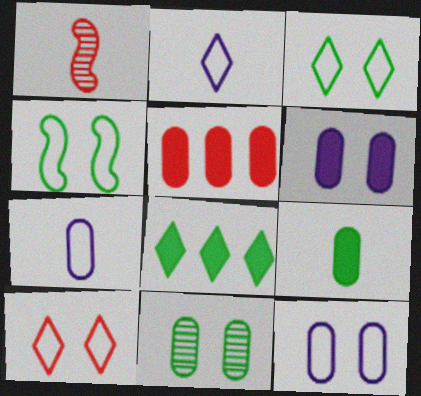[[1, 2, 9], 
[1, 5, 10], 
[1, 8, 12], 
[4, 10, 12], 
[5, 6, 9], 
[5, 7, 11]]